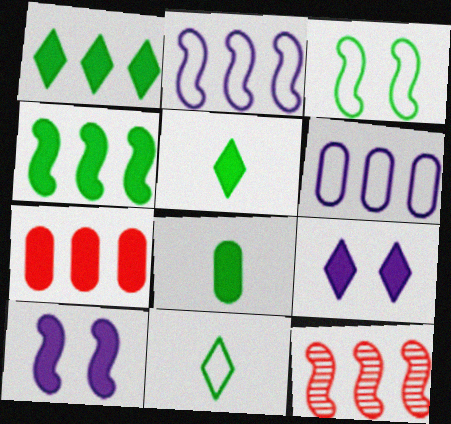[[1, 6, 12], 
[2, 4, 12], 
[5, 7, 10]]